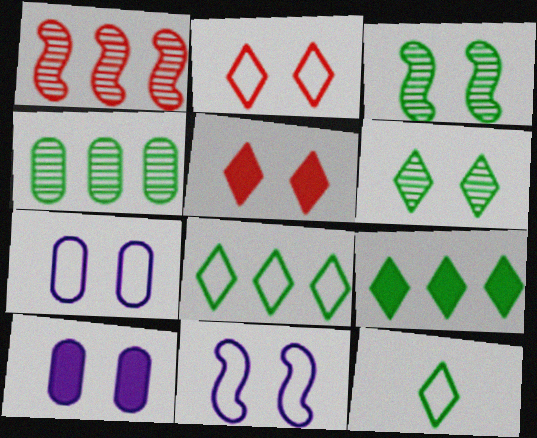[[1, 10, 12], 
[2, 3, 10], 
[3, 5, 7], 
[6, 9, 12]]